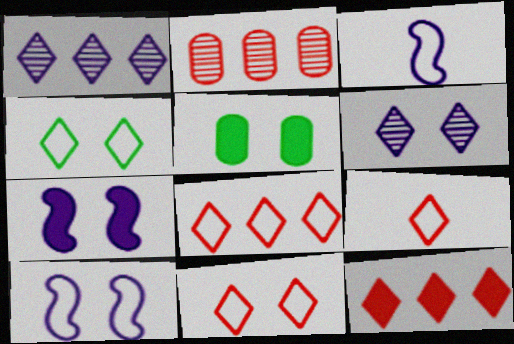[[8, 9, 11]]